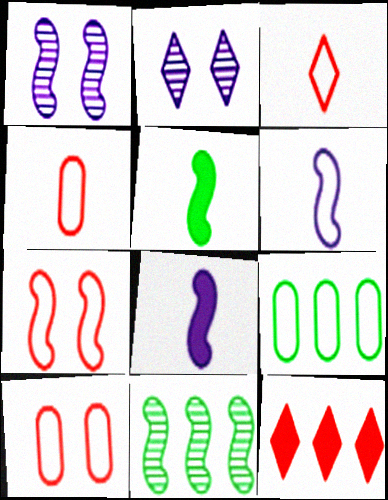[[7, 8, 11]]